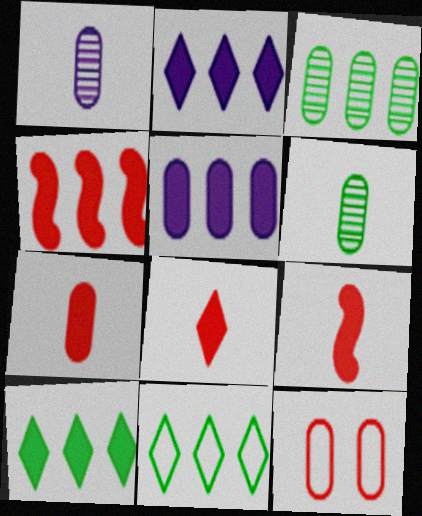[[4, 5, 10], 
[5, 6, 12], 
[7, 8, 9]]